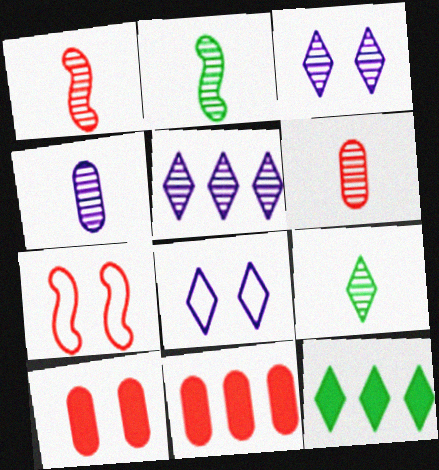[[1, 4, 9], 
[2, 8, 11], 
[4, 7, 12]]